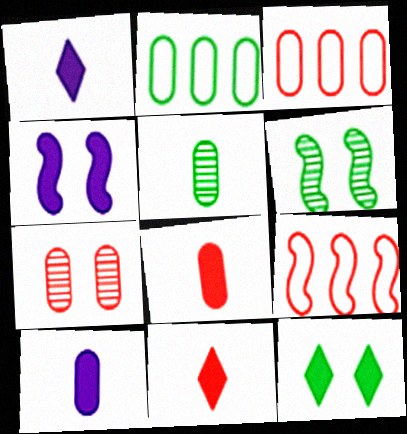[[1, 3, 6], 
[2, 7, 10], 
[3, 7, 8], 
[7, 9, 11]]